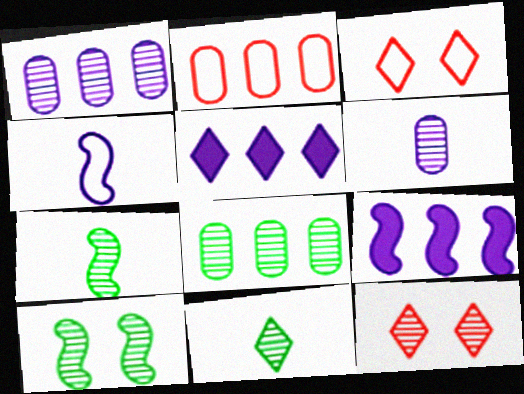[[1, 7, 12], 
[3, 5, 11], 
[8, 10, 11]]